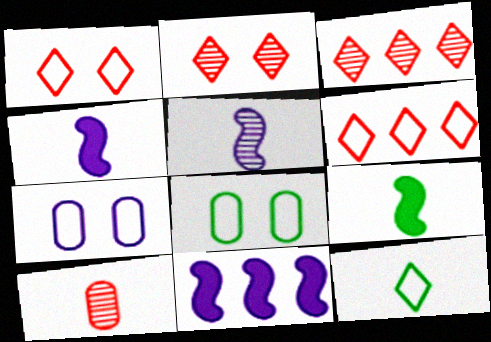[[3, 4, 8], 
[3, 7, 9], 
[4, 10, 12]]